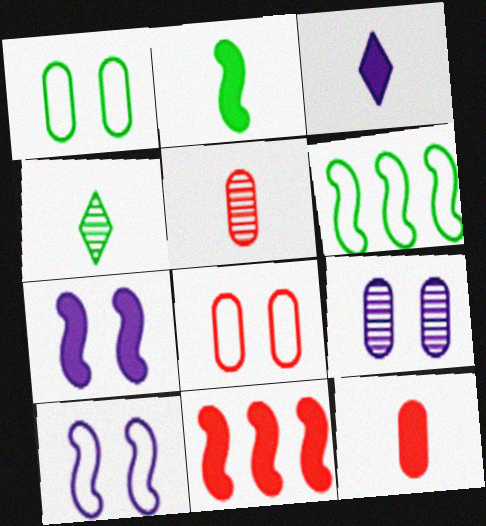[[2, 3, 12], 
[2, 7, 11]]